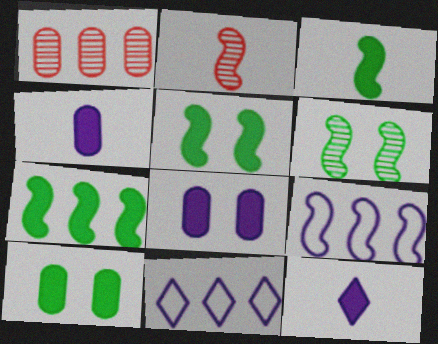[[1, 7, 11], 
[2, 5, 9], 
[2, 10, 11], 
[3, 5, 7]]